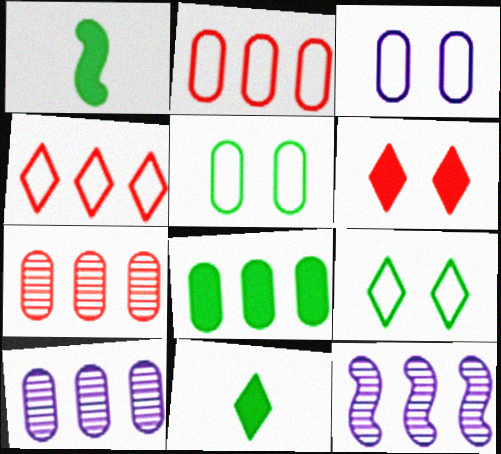[[2, 8, 10], 
[4, 8, 12]]